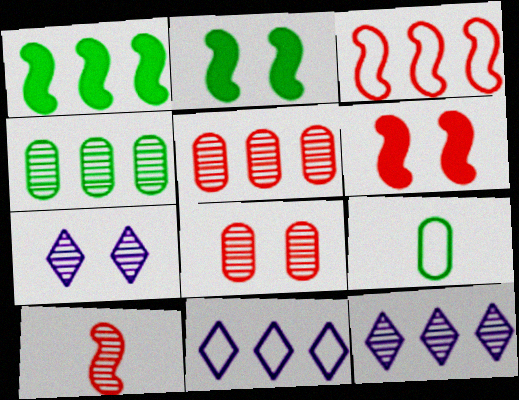[[1, 5, 11], 
[3, 6, 10], 
[4, 7, 10], 
[6, 9, 12]]